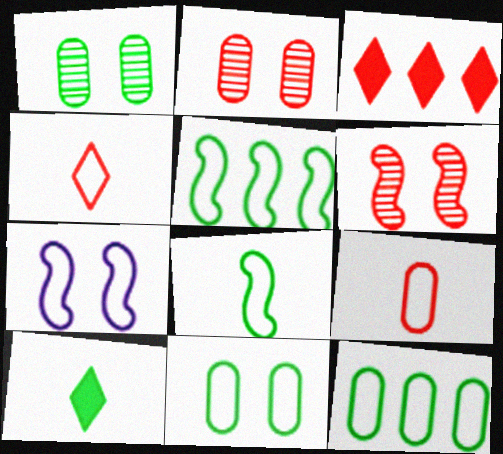[[1, 5, 10], 
[3, 6, 9], 
[4, 7, 12]]